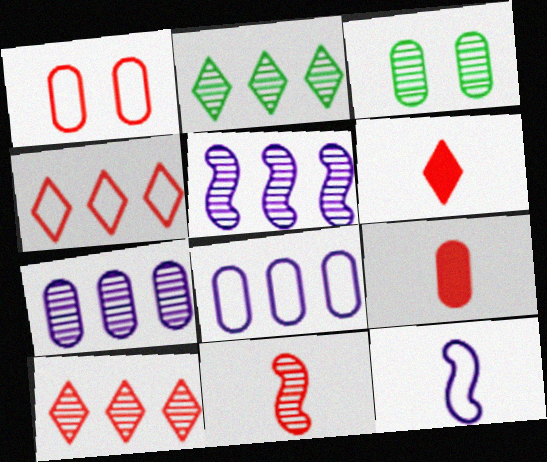[[3, 8, 9]]